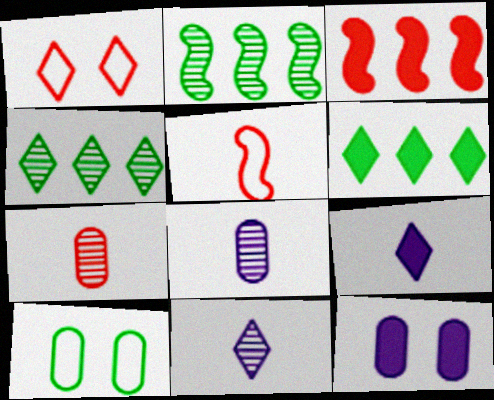[[1, 3, 7], 
[1, 4, 9], 
[1, 6, 11], 
[3, 10, 11], 
[4, 5, 12]]